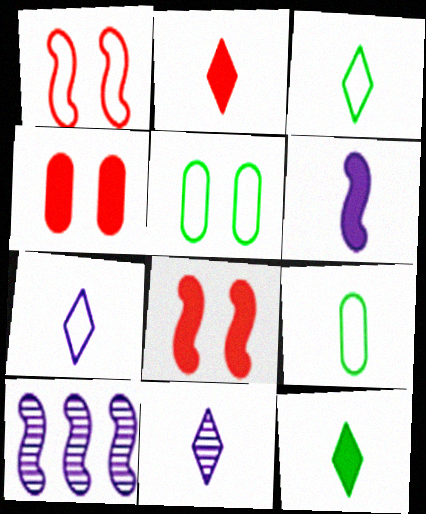[[2, 3, 11], 
[2, 5, 10], 
[3, 4, 10]]